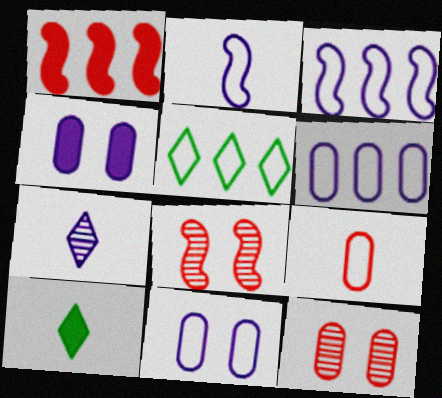[[1, 4, 10], 
[3, 4, 7], 
[3, 10, 12], 
[6, 8, 10]]